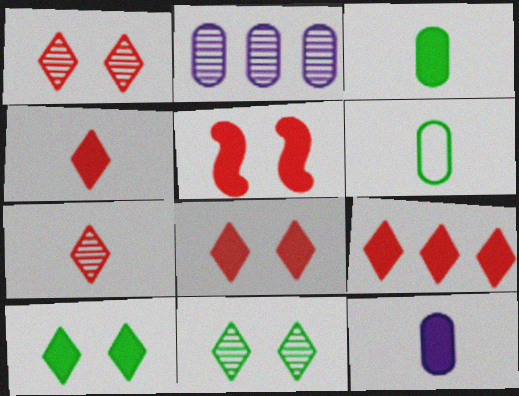[[4, 8, 9]]